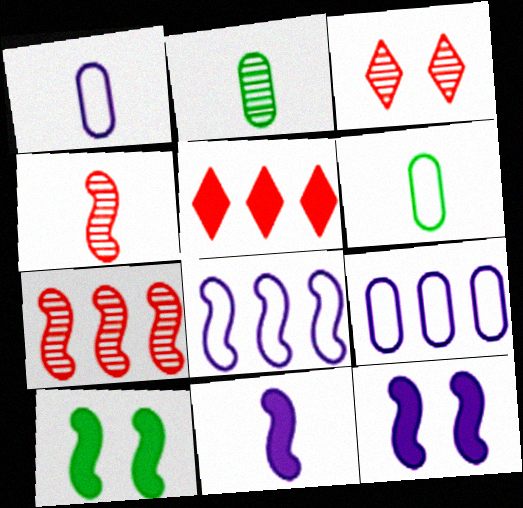[[4, 8, 10]]